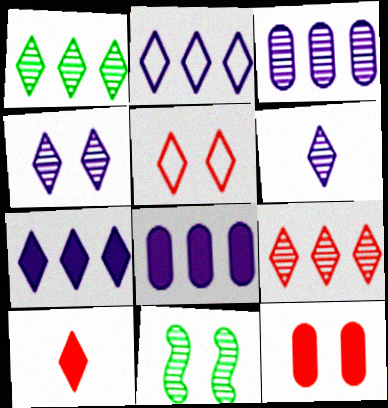[[5, 9, 10]]